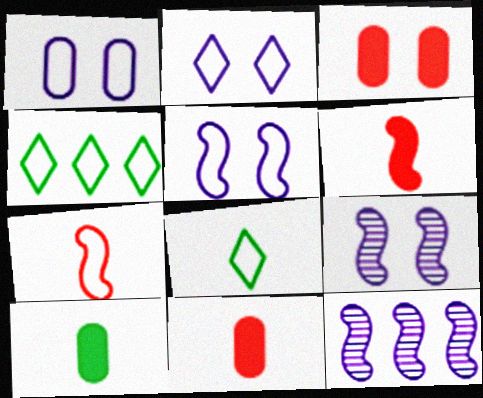[[1, 2, 5], 
[1, 4, 7], 
[3, 8, 12], 
[4, 9, 11]]